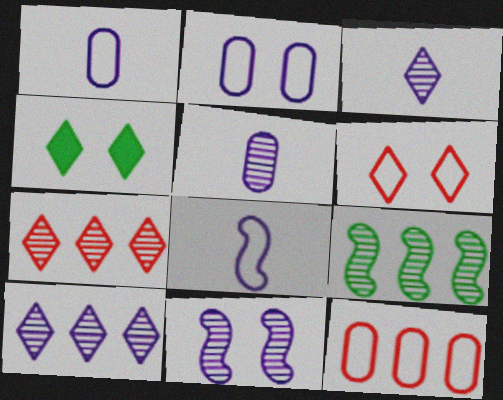[[5, 10, 11]]